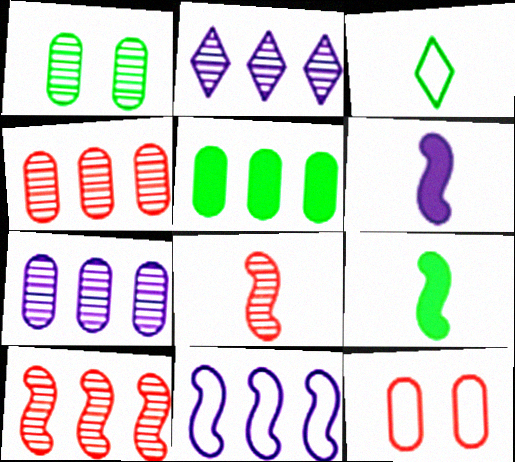[[1, 2, 8], 
[2, 9, 12], 
[3, 11, 12]]